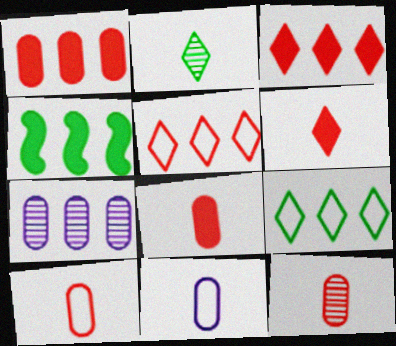[[4, 5, 7], 
[8, 10, 12]]